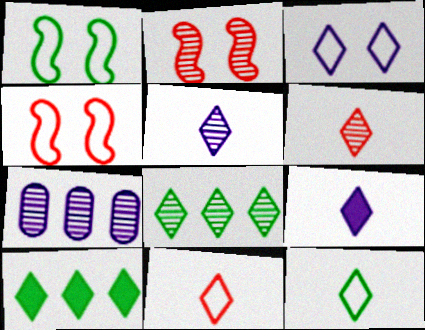[[3, 6, 10], 
[6, 9, 12]]